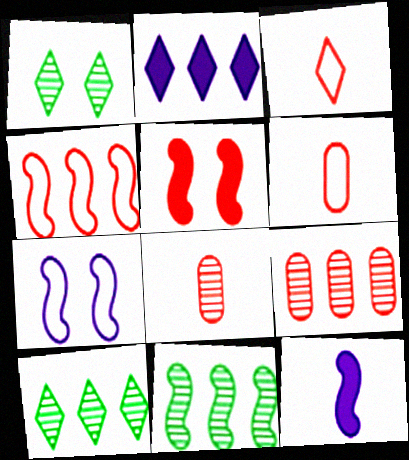[[1, 2, 3], 
[3, 5, 9]]